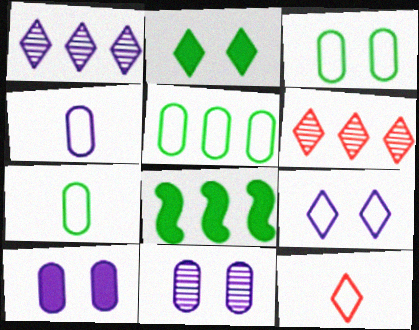[[1, 2, 12], 
[3, 5, 7], 
[8, 11, 12]]